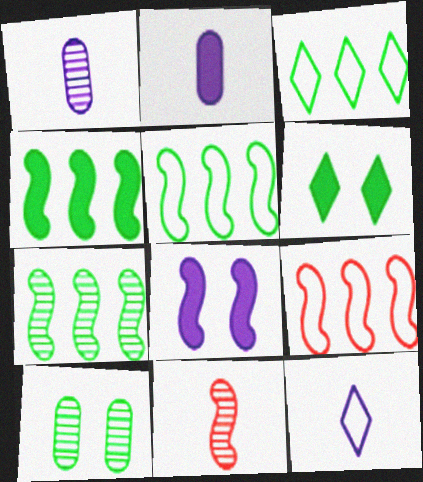[[1, 6, 9], 
[4, 5, 7], 
[5, 8, 11]]